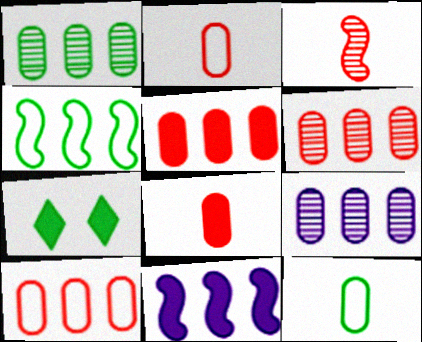[[1, 6, 9], 
[5, 6, 10], 
[7, 8, 11]]